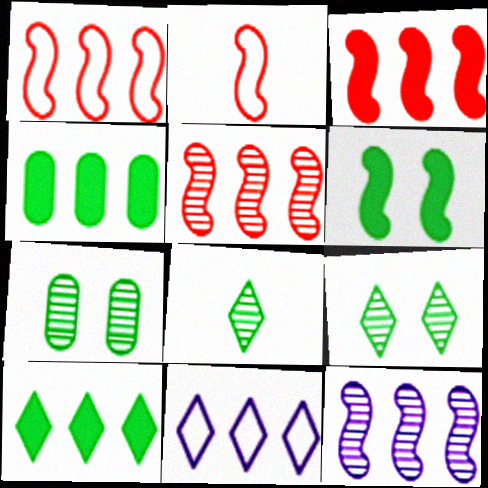[[1, 3, 5], 
[2, 6, 12], 
[4, 5, 11]]